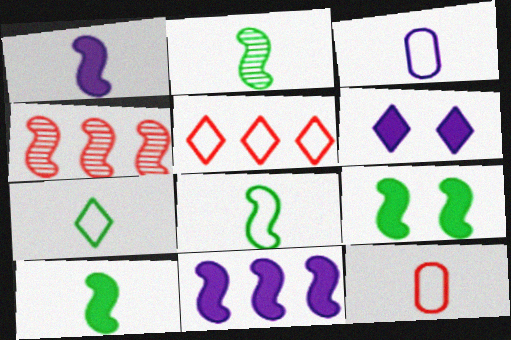[[2, 8, 10]]